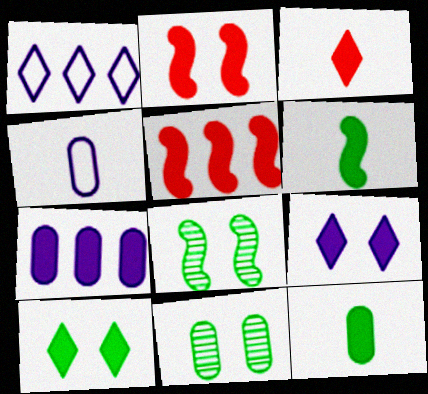[[5, 9, 12]]